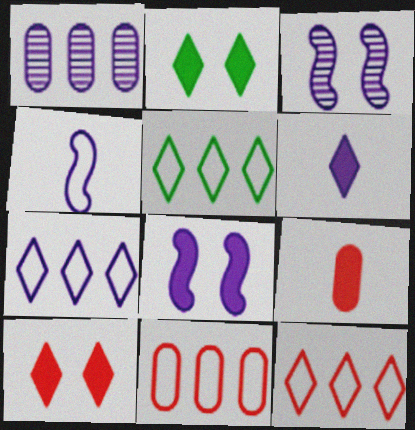[[3, 5, 9], 
[5, 7, 12]]